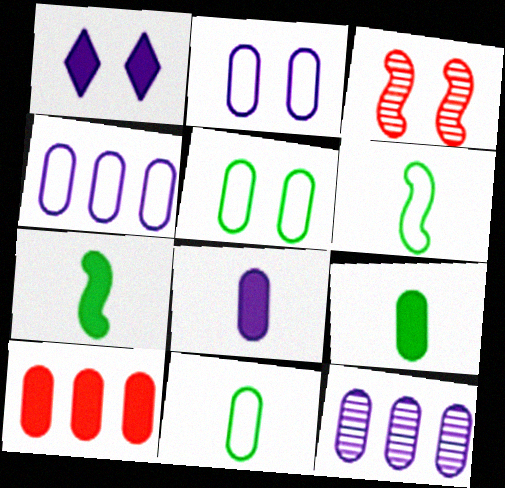[[1, 3, 5], 
[1, 7, 10], 
[2, 8, 12]]